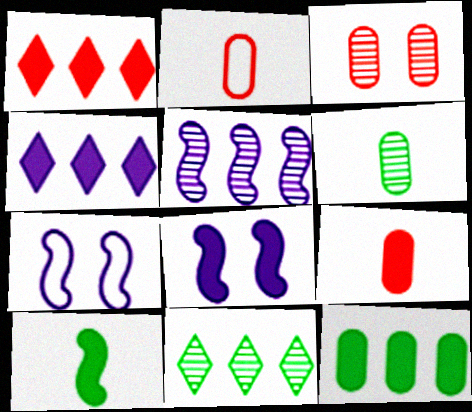[[1, 6, 7], 
[2, 8, 11], 
[7, 9, 11]]